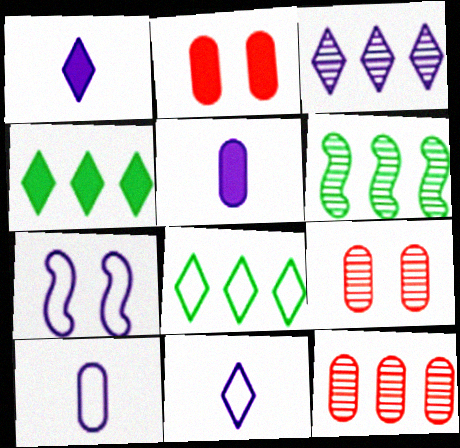[[2, 6, 11], 
[3, 5, 7], 
[3, 6, 12]]